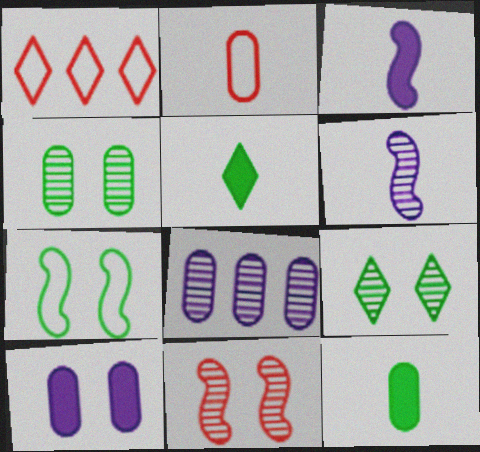[[1, 3, 4], 
[2, 5, 6]]